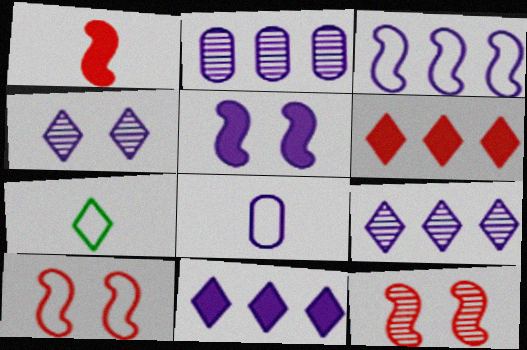[[2, 3, 11], 
[4, 6, 7], 
[5, 8, 9]]